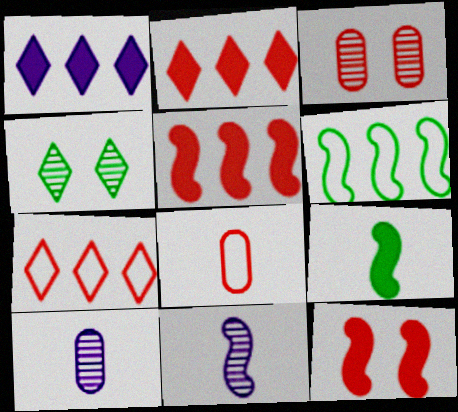[[6, 11, 12]]